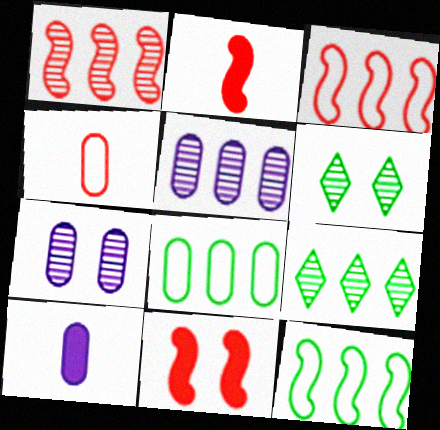[[1, 5, 9], 
[3, 6, 10]]